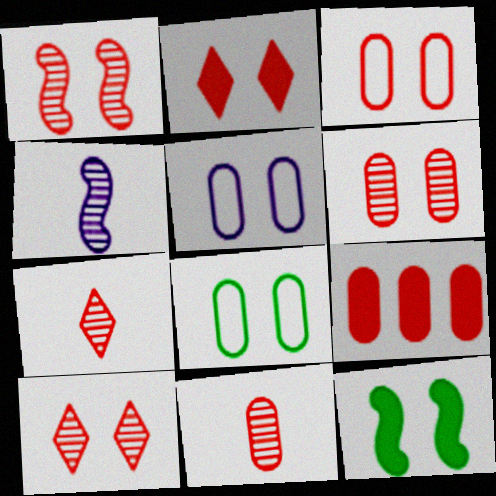[[1, 2, 3], 
[1, 6, 10], 
[3, 5, 8], 
[3, 9, 11], 
[5, 10, 12]]